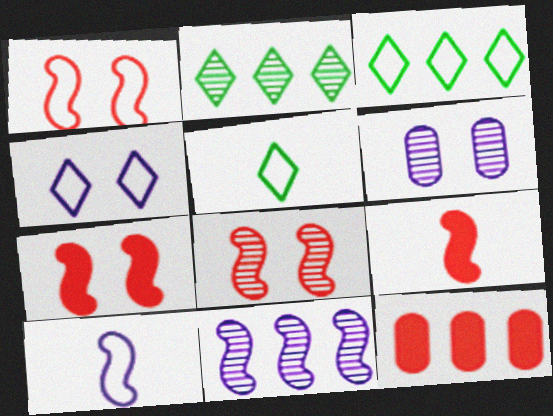[[1, 7, 8], 
[3, 6, 9], 
[3, 11, 12]]